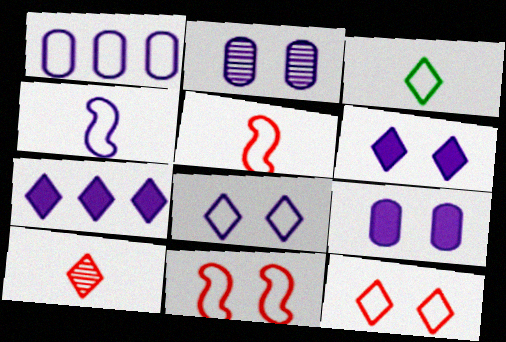[[1, 3, 11], 
[1, 4, 8], 
[2, 4, 7]]